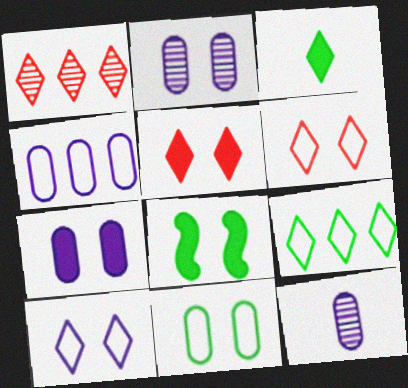[[1, 3, 10], 
[2, 6, 8], 
[4, 7, 12], 
[5, 7, 8]]